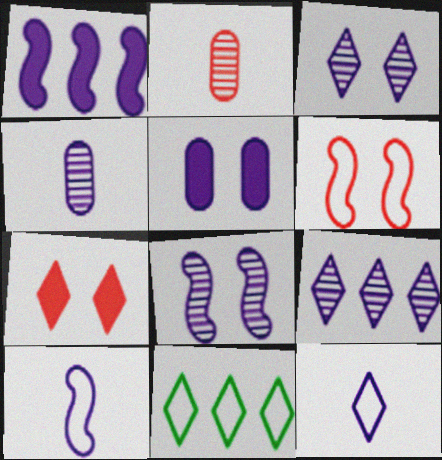[[1, 8, 10], 
[4, 8, 9], 
[5, 9, 10]]